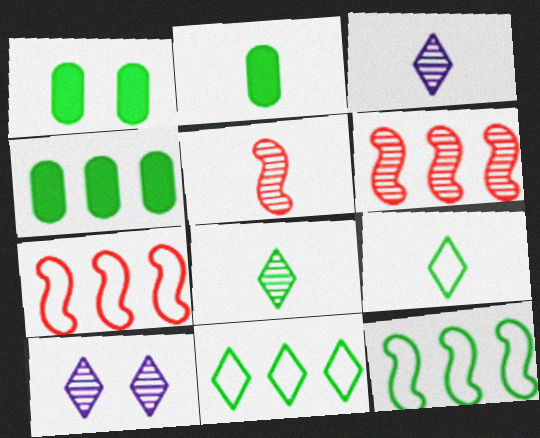[[1, 2, 4], 
[1, 3, 7], 
[1, 8, 12], 
[2, 7, 10]]